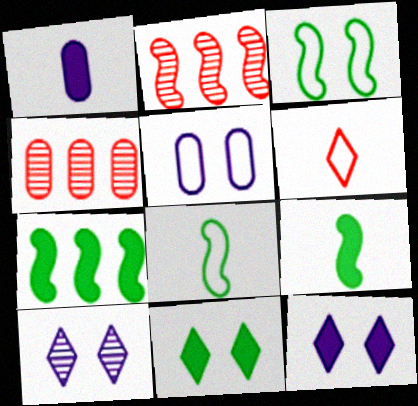[[4, 8, 12]]